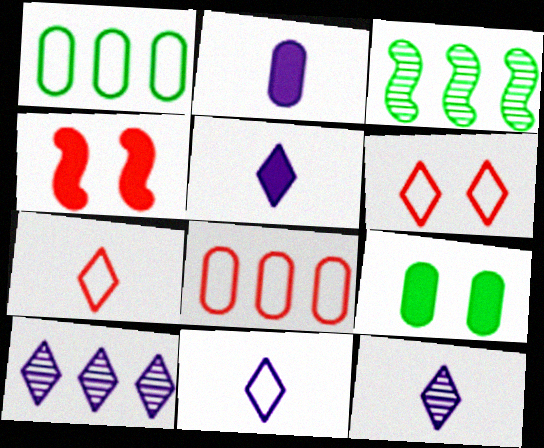[[1, 4, 12], 
[2, 3, 6], 
[5, 11, 12]]